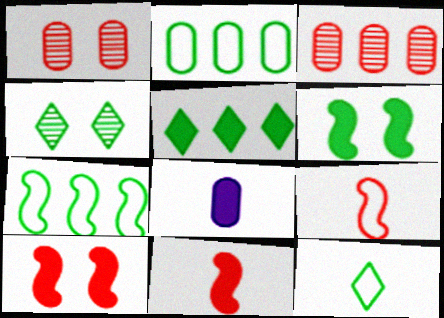[[1, 2, 8], 
[4, 5, 12], 
[5, 8, 10]]